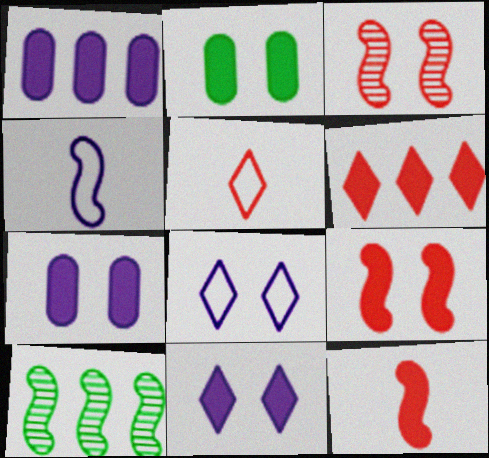[[2, 3, 8], 
[2, 9, 11], 
[4, 9, 10], 
[5, 7, 10]]